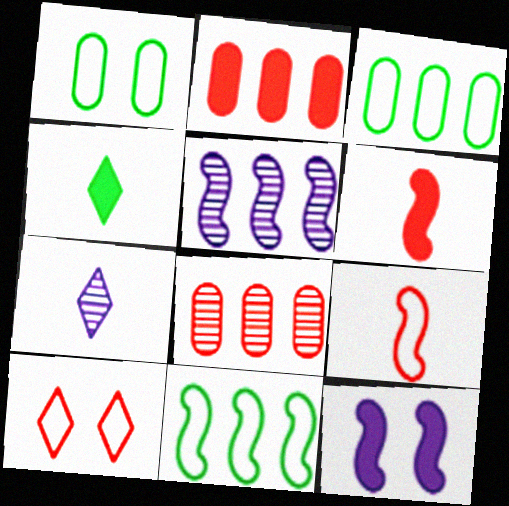[[2, 4, 12], 
[6, 8, 10]]